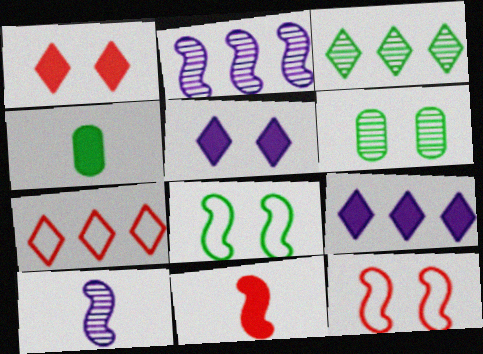[[2, 8, 11], 
[3, 4, 8], 
[3, 7, 9], 
[5, 6, 12]]